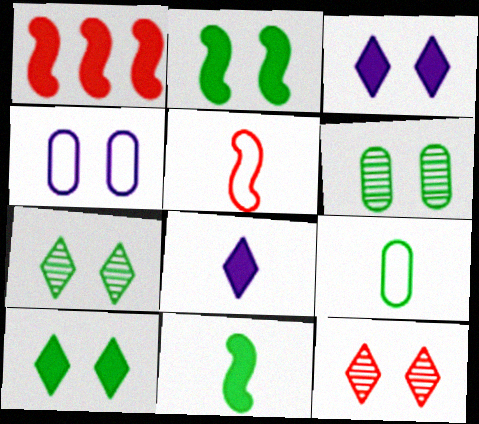[[2, 4, 12]]